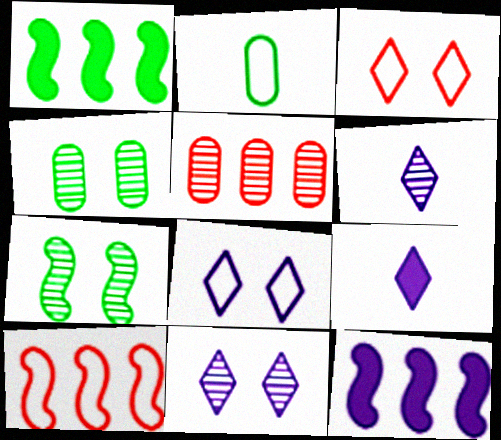[[2, 8, 10], 
[4, 9, 10], 
[5, 6, 7]]